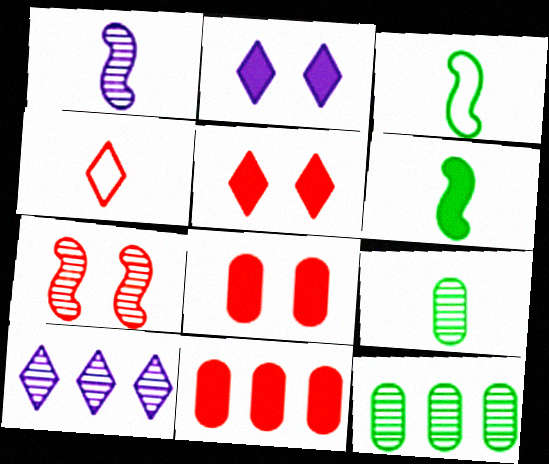[[2, 6, 11], 
[3, 8, 10], 
[4, 7, 11], 
[7, 9, 10]]